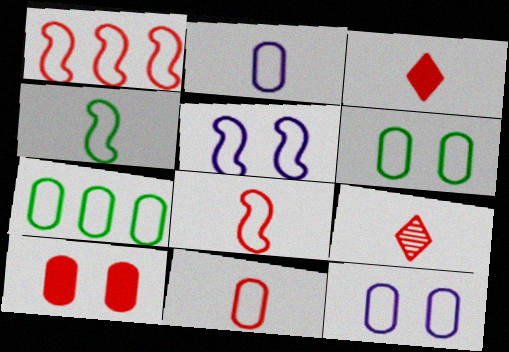[[1, 4, 5], 
[1, 9, 10], 
[7, 11, 12]]